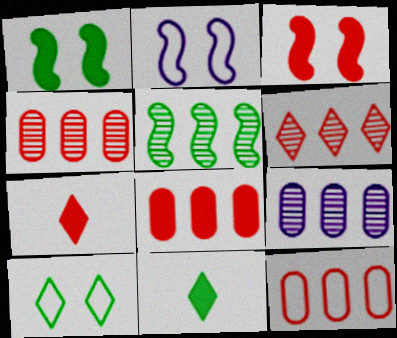[[2, 4, 11], 
[3, 7, 8], 
[4, 8, 12], 
[5, 6, 9]]